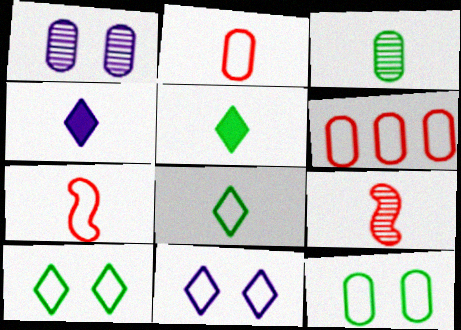[[3, 4, 7]]